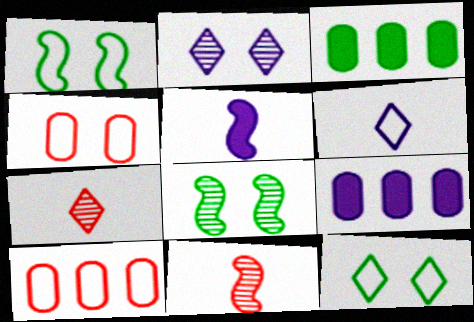[[1, 6, 10], 
[1, 7, 9], 
[9, 11, 12]]